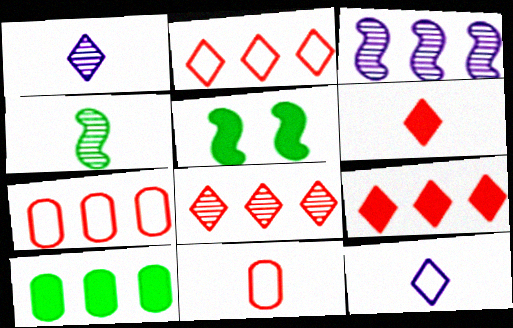[[1, 5, 7], 
[2, 3, 10], 
[2, 8, 9]]